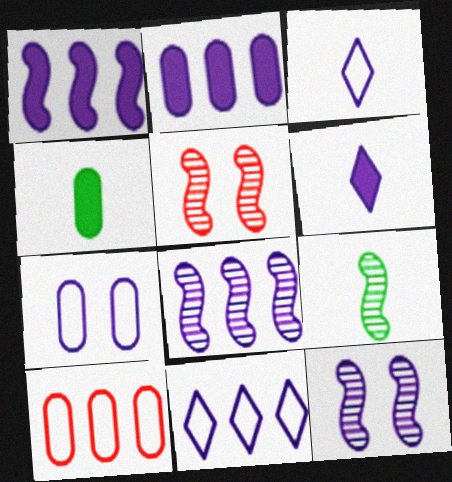[[2, 3, 12], 
[2, 8, 11], 
[4, 5, 11], 
[5, 8, 9], 
[6, 7, 8]]